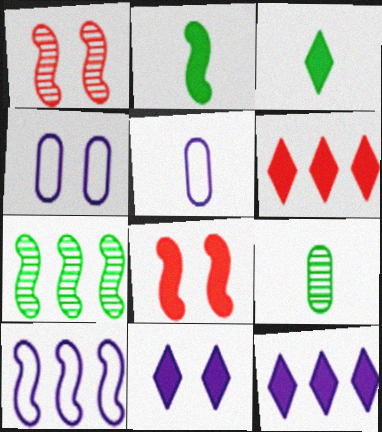[[1, 2, 10], 
[3, 6, 11]]